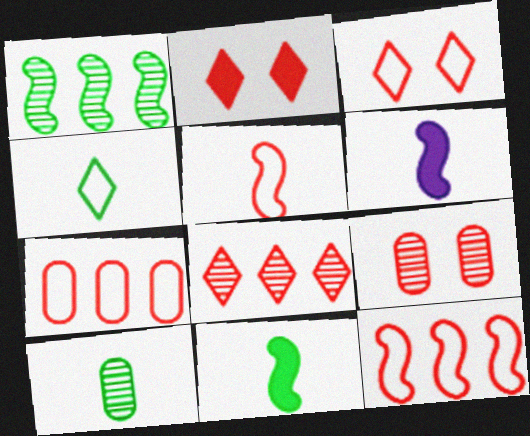[[3, 5, 7], 
[4, 10, 11]]